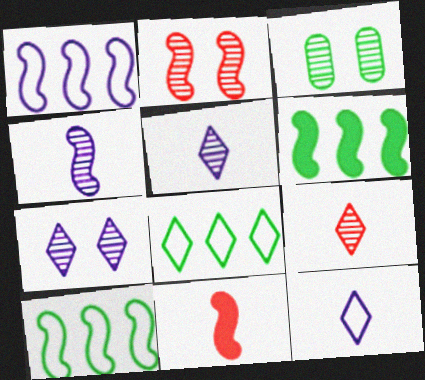[[2, 3, 7]]